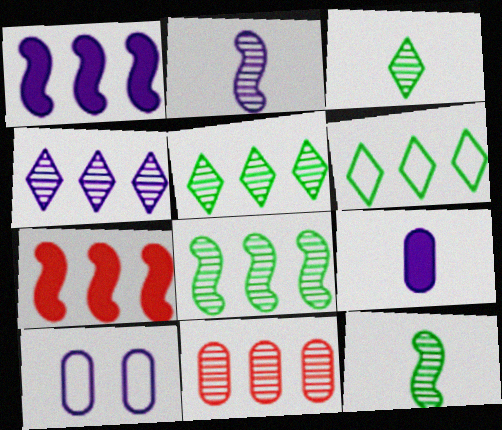[[1, 6, 11], 
[3, 7, 10], 
[4, 8, 11]]